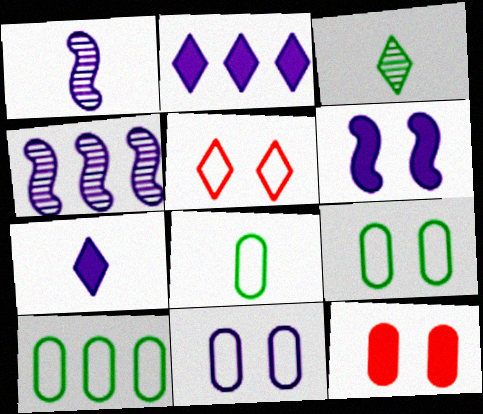[[1, 2, 11], 
[2, 3, 5], 
[4, 7, 11], 
[8, 9, 10]]